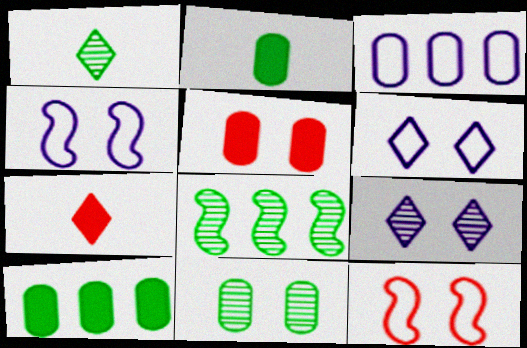[[1, 8, 11]]